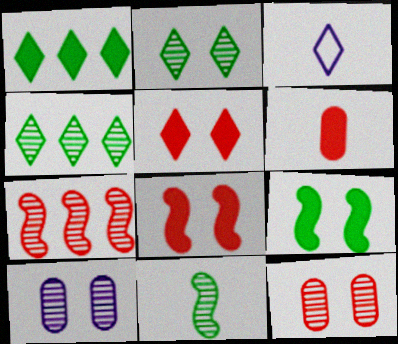[[3, 4, 5], 
[3, 6, 11]]